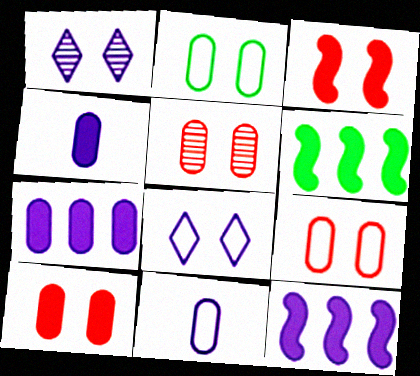[[1, 2, 3], 
[1, 11, 12], 
[5, 9, 10]]